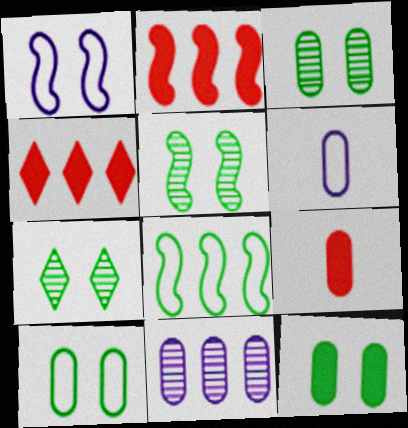[[2, 6, 7], 
[3, 5, 7], 
[3, 10, 12], 
[4, 5, 6], 
[4, 8, 11], 
[9, 10, 11]]